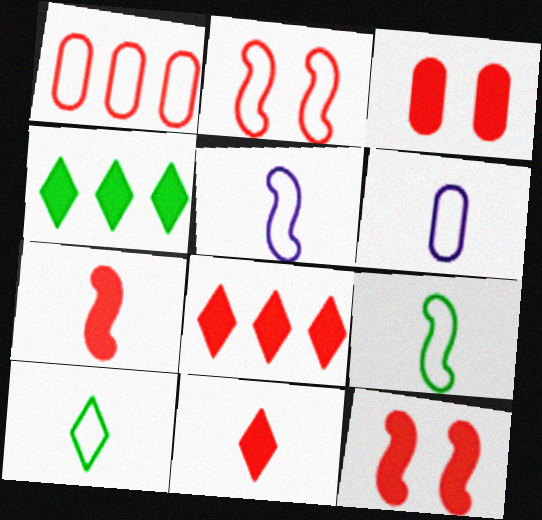[[3, 7, 8]]